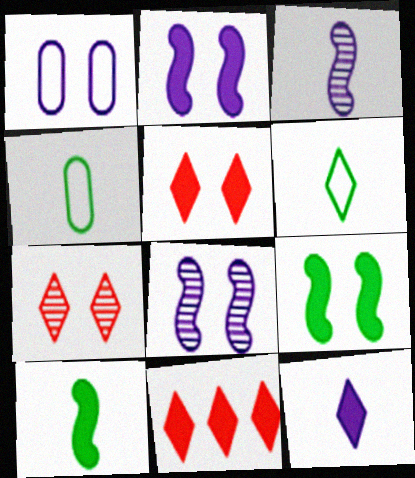[[1, 7, 9], 
[4, 8, 11]]